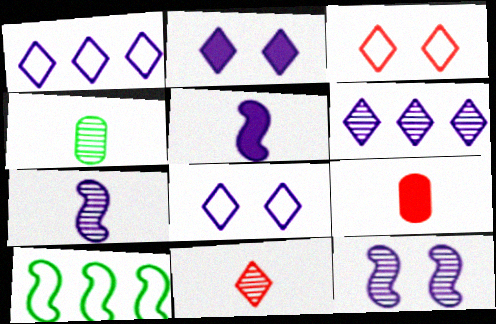[[4, 7, 11]]